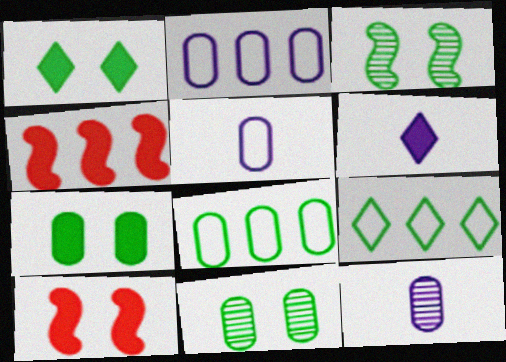[[4, 6, 7], 
[9, 10, 12]]